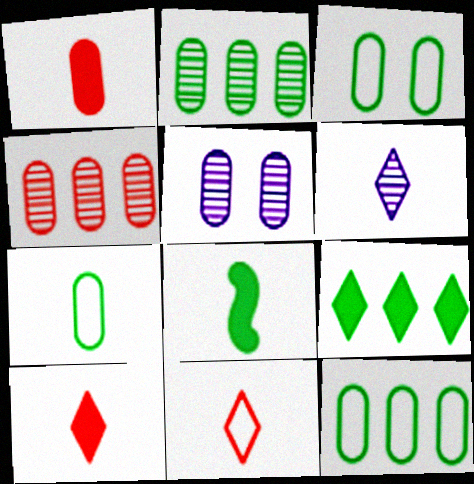[[1, 5, 12], 
[3, 7, 12]]